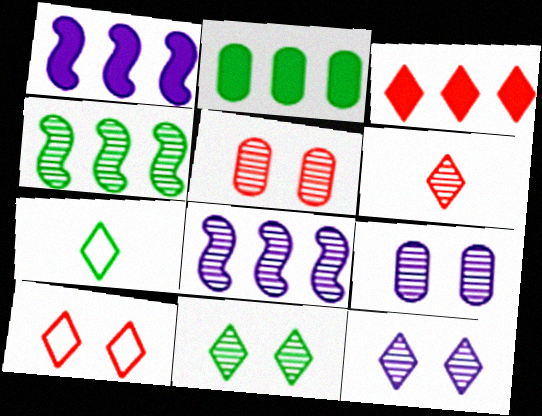[[1, 2, 3], 
[1, 5, 7], 
[3, 6, 10], 
[3, 7, 12], 
[4, 6, 9]]